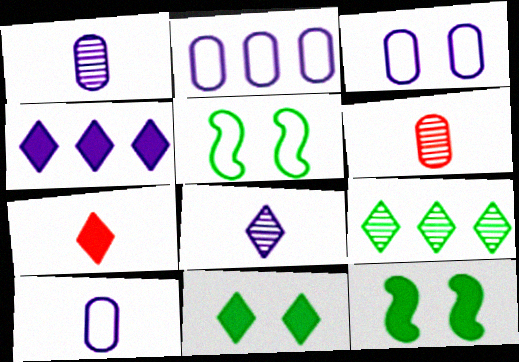[[2, 3, 10], 
[4, 5, 6], 
[4, 7, 11]]